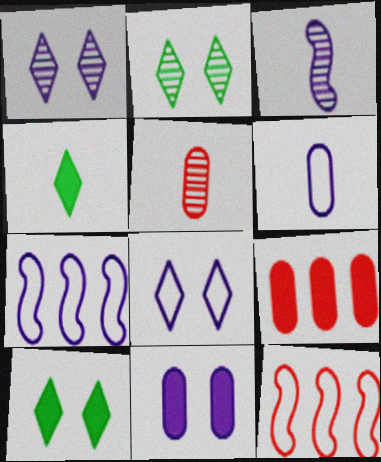[[5, 7, 10], 
[6, 7, 8]]